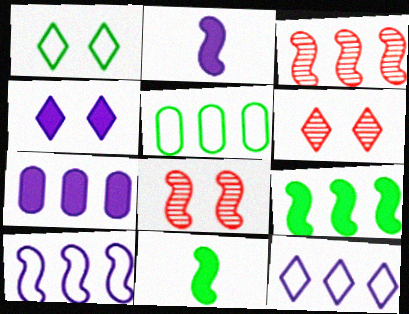[[1, 4, 6], 
[2, 4, 7], 
[2, 5, 6], 
[3, 9, 10], 
[8, 10, 11]]